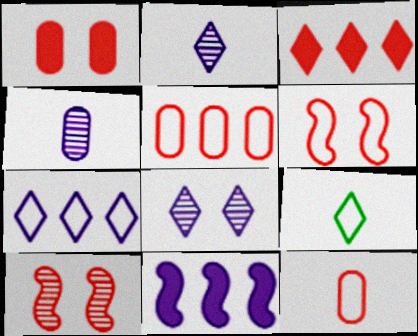[[3, 8, 9], 
[3, 10, 12]]